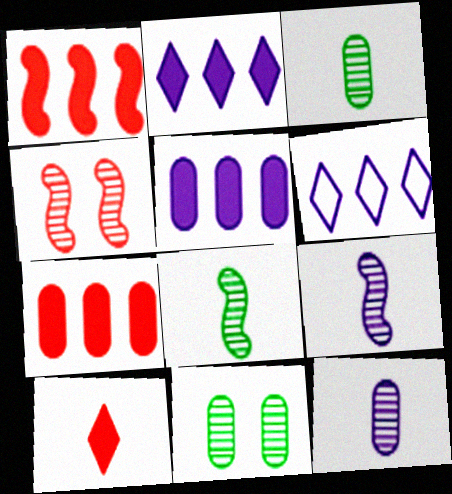[]